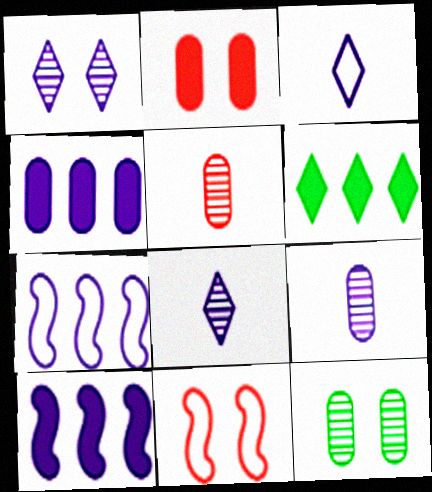[[6, 9, 11]]